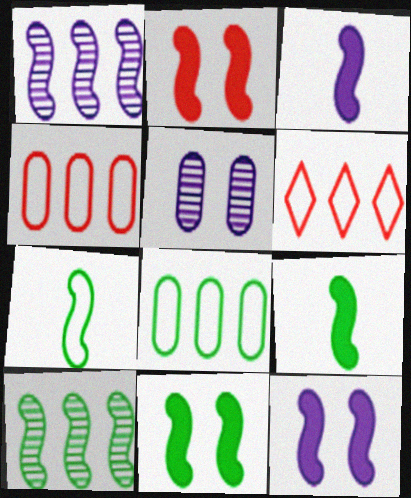[[1, 2, 7], 
[2, 11, 12], 
[5, 6, 9], 
[7, 10, 11]]